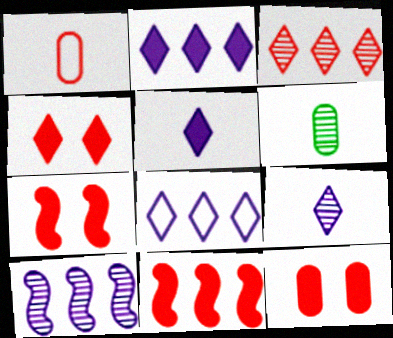[[1, 3, 7], 
[4, 7, 12], 
[6, 7, 8]]